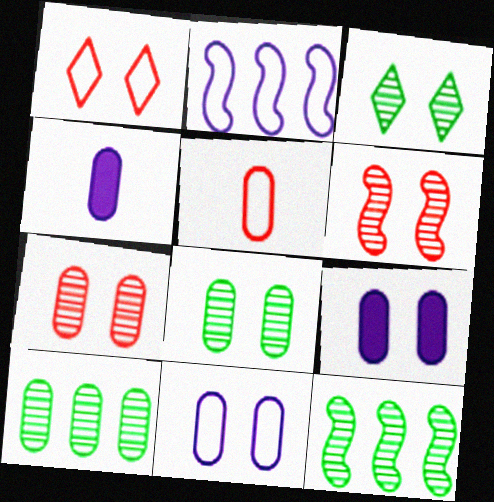[[1, 4, 12], 
[5, 9, 10]]